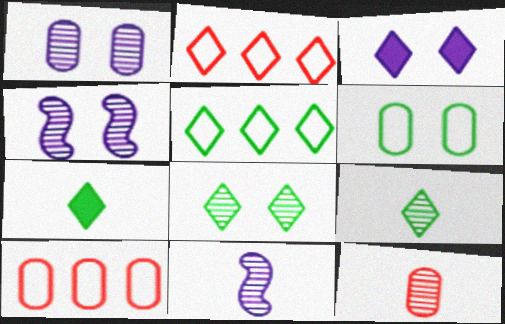[[2, 3, 9], 
[4, 7, 10], 
[5, 7, 8], 
[9, 11, 12]]